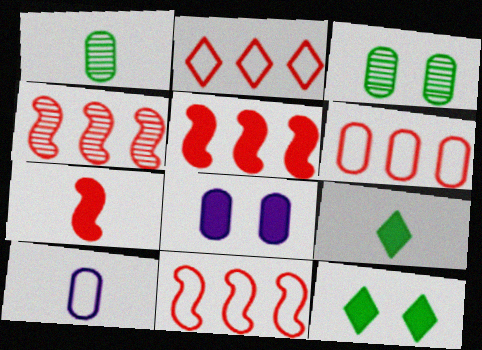[[1, 6, 8], 
[2, 6, 11], 
[4, 5, 11], 
[4, 10, 12], 
[5, 8, 9]]